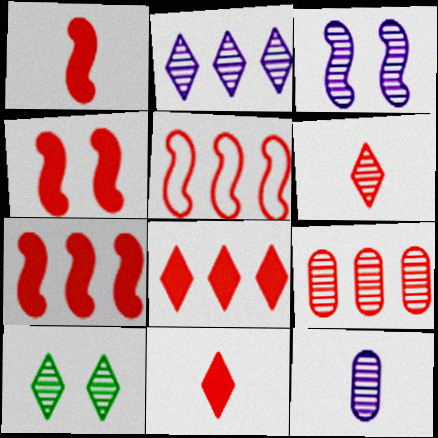[[1, 4, 7], 
[2, 3, 12], 
[2, 6, 10], 
[5, 8, 9]]